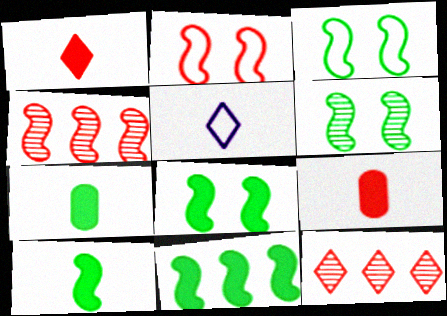[[2, 9, 12], 
[3, 6, 8], 
[8, 10, 11]]